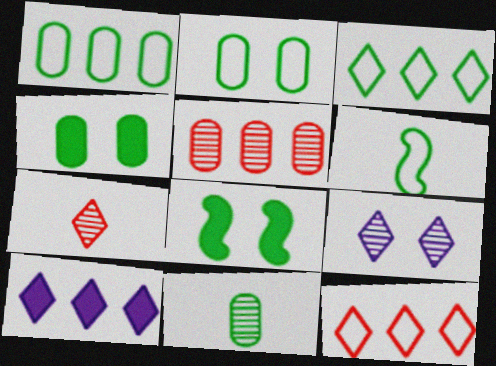[[1, 4, 11], 
[2, 3, 6], 
[3, 8, 11]]